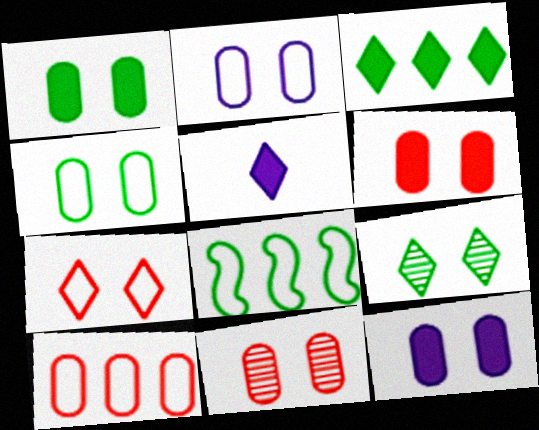[[1, 2, 11], 
[1, 6, 12], 
[4, 11, 12], 
[5, 8, 11]]